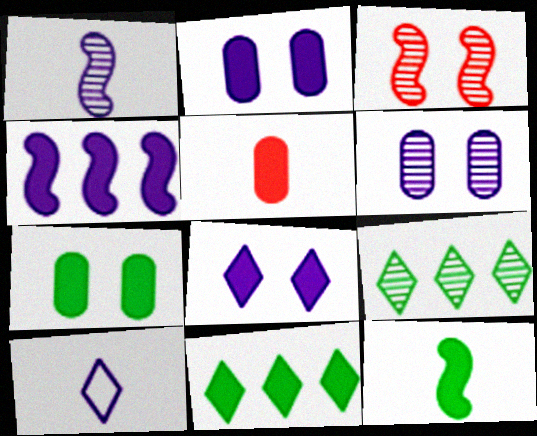[[4, 6, 10], 
[7, 11, 12]]